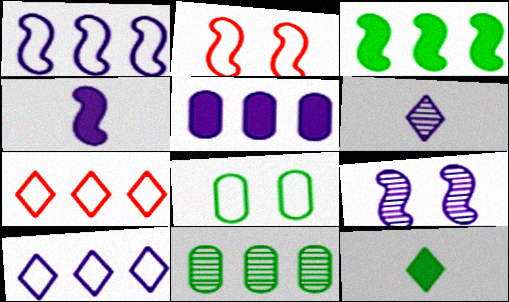[[1, 4, 9]]